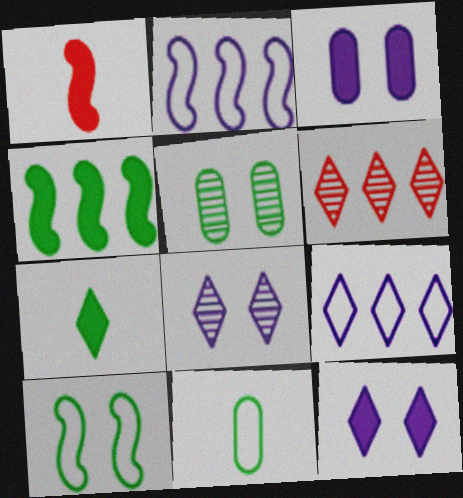[[1, 5, 9]]